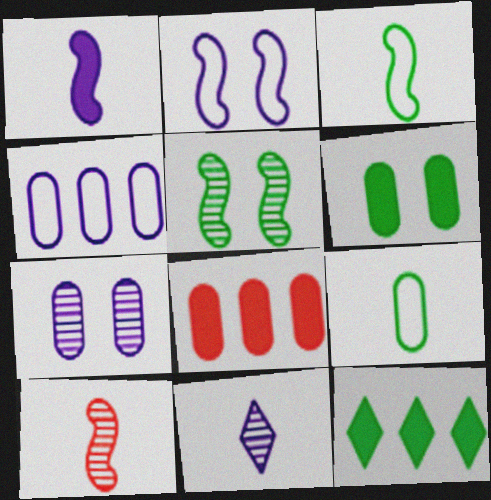[[1, 3, 10], 
[5, 9, 12], 
[7, 8, 9]]